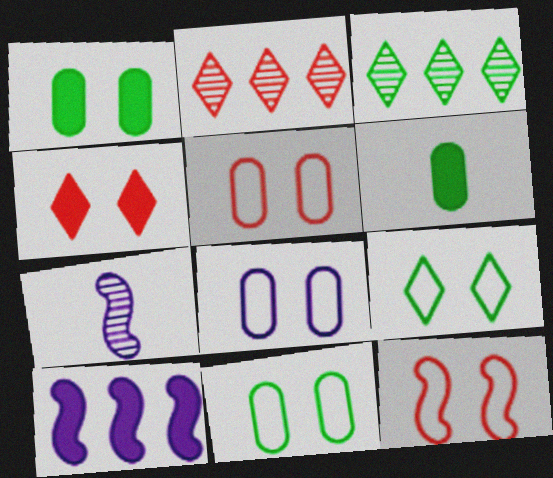[[4, 6, 10], 
[5, 8, 11], 
[8, 9, 12]]